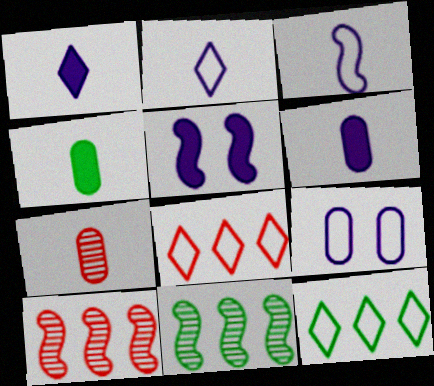[[5, 7, 12]]